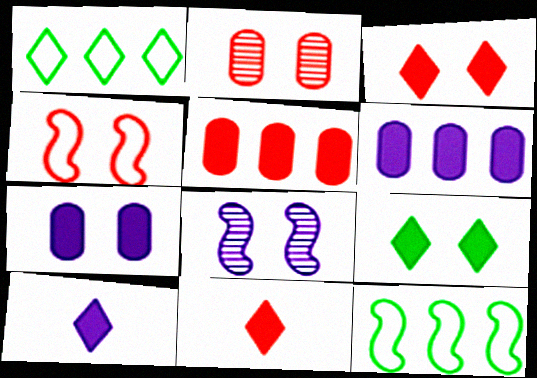[[2, 3, 4], 
[2, 10, 12]]